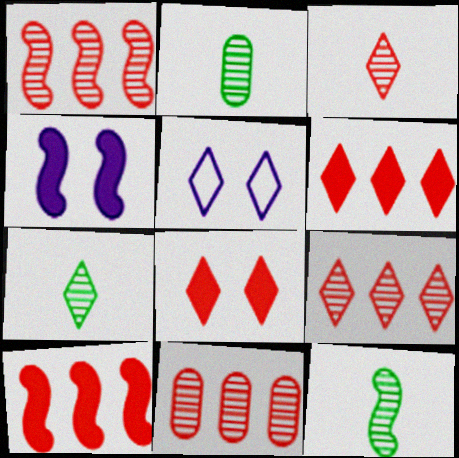[[1, 9, 11], 
[2, 5, 10], 
[2, 7, 12], 
[5, 6, 7]]